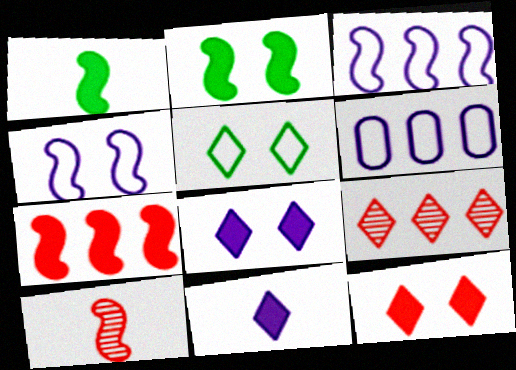[[2, 3, 10], 
[5, 9, 11]]